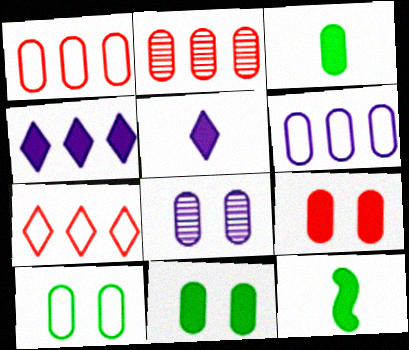[[1, 3, 8], 
[4, 9, 12], 
[7, 8, 12], 
[8, 9, 10]]